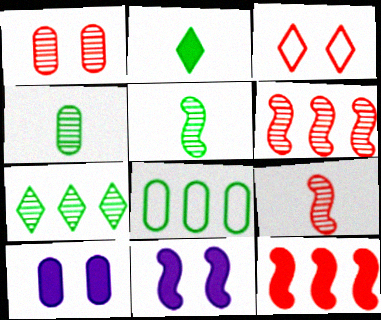[[2, 10, 12]]